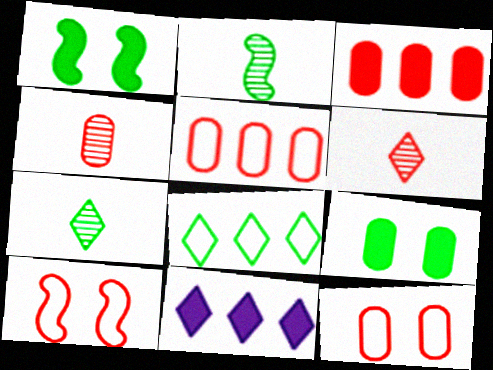[[2, 8, 9], 
[2, 11, 12], 
[3, 4, 12], 
[3, 6, 10]]